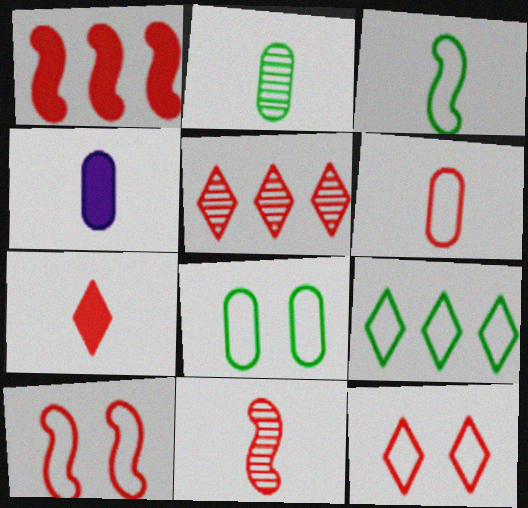[[1, 10, 11], 
[2, 4, 6], 
[3, 8, 9], 
[5, 7, 12], 
[6, 7, 11]]